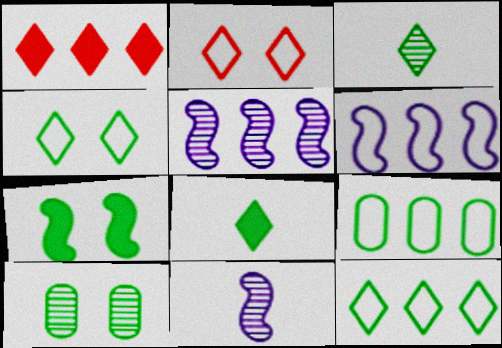[[1, 5, 9], 
[3, 7, 9], 
[4, 7, 10]]